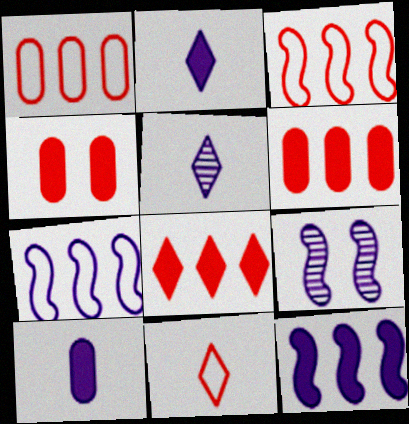[]